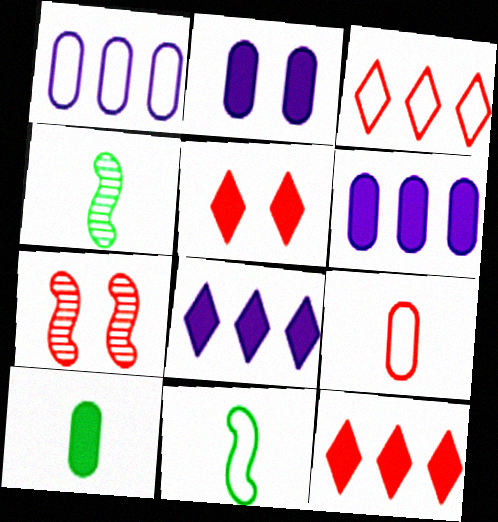[[1, 4, 5], 
[2, 3, 4], 
[7, 9, 12]]